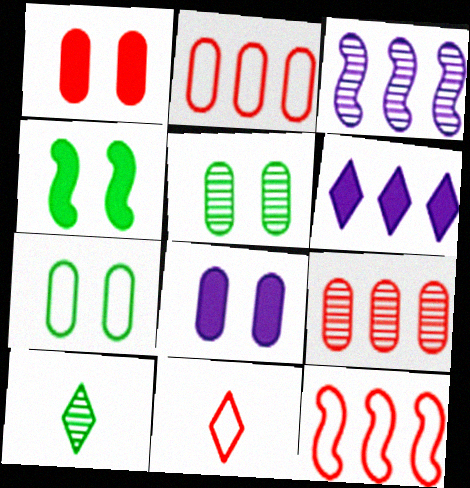[[8, 10, 12]]